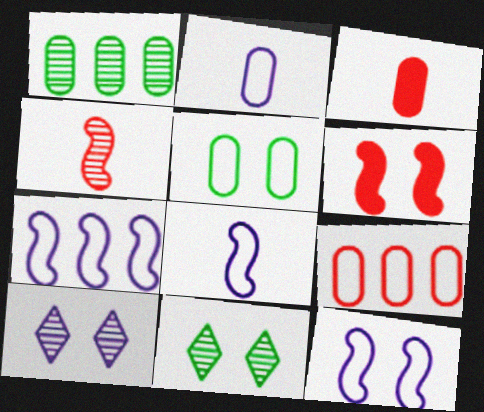[[1, 4, 10], 
[2, 5, 9], 
[3, 7, 11], 
[5, 6, 10], 
[7, 8, 12]]